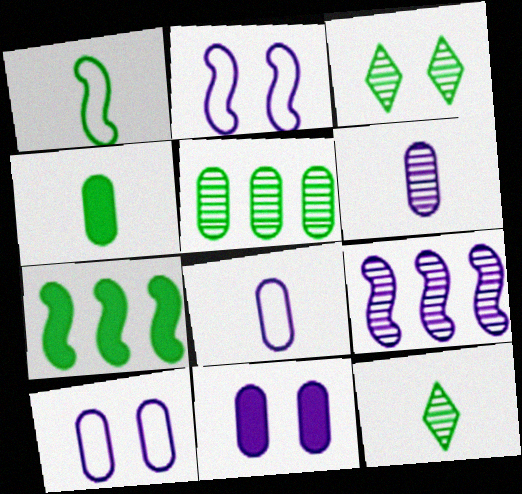[[1, 4, 12]]